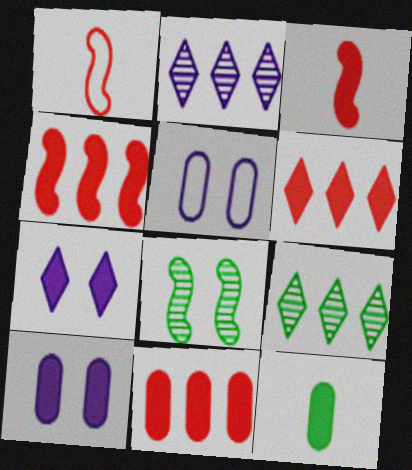[[1, 9, 10], 
[3, 5, 9], 
[4, 6, 11], 
[4, 7, 12], 
[10, 11, 12]]